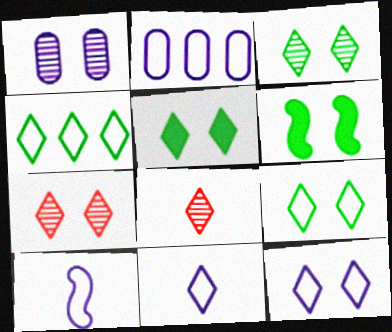[[2, 6, 8], 
[2, 10, 12], 
[3, 5, 9], 
[5, 7, 12]]